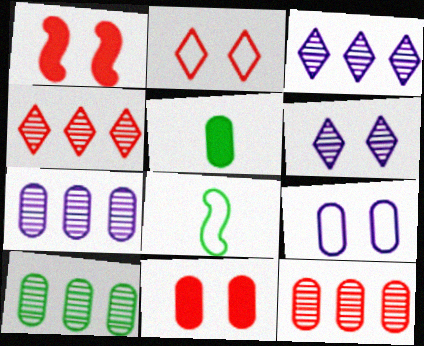[[3, 8, 11], 
[5, 9, 12], 
[7, 10, 12]]